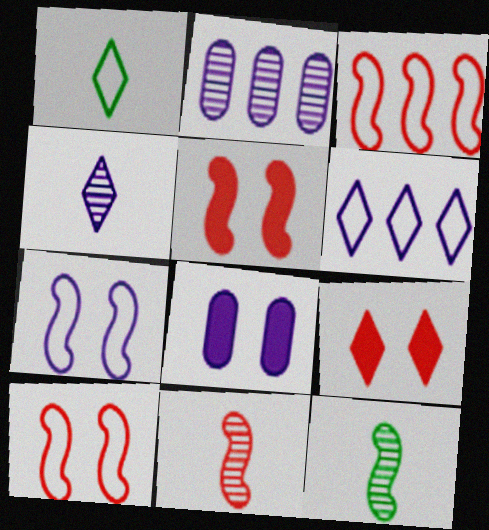[[1, 2, 5], 
[3, 5, 11]]